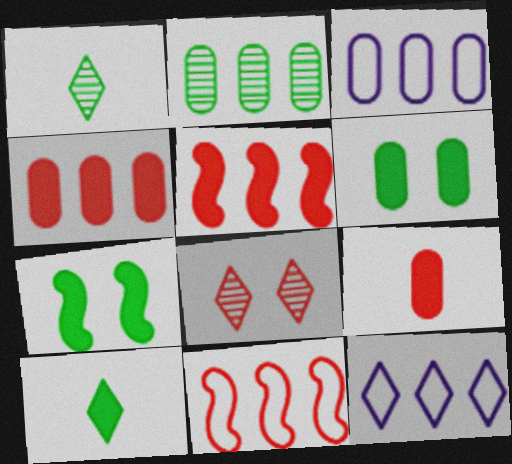[[2, 3, 4], 
[2, 5, 12], 
[8, 9, 11], 
[8, 10, 12]]